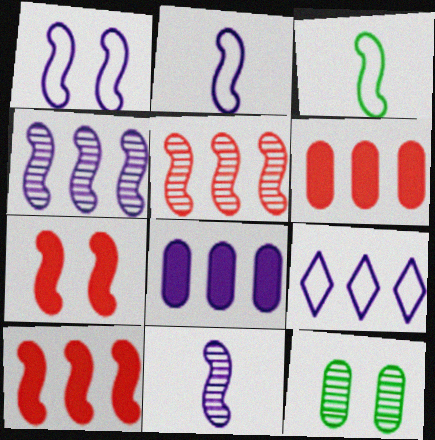[[3, 4, 7], 
[4, 8, 9]]